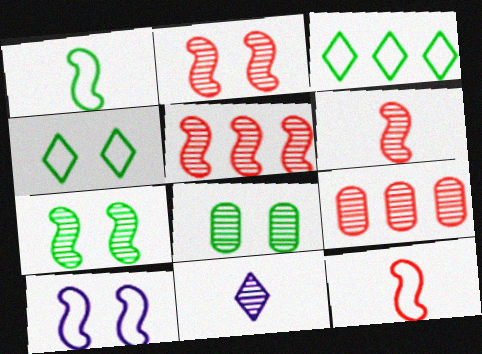[[2, 5, 6], 
[5, 8, 11], 
[7, 9, 11]]